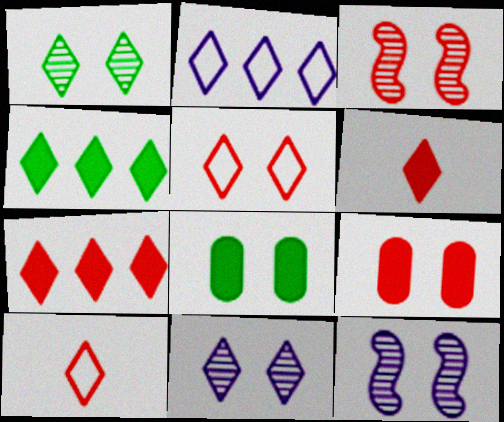[[1, 2, 6], 
[3, 5, 9], 
[4, 10, 11], 
[5, 8, 12]]